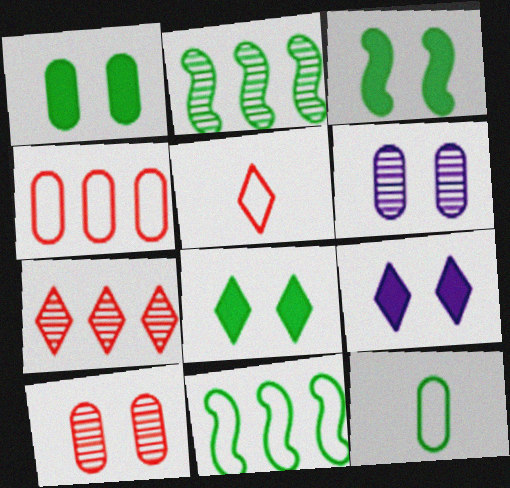[[1, 3, 8], 
[2, 8, 12]]